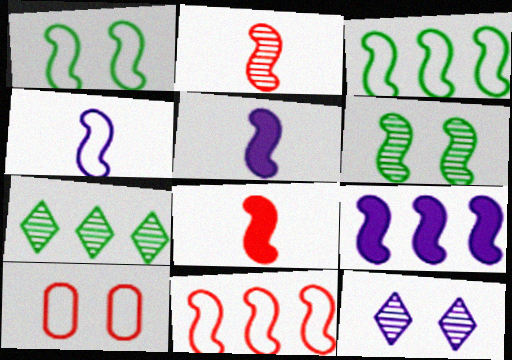[[1, 2, 9], 
[1, 4, 11], 
[5, 6, 11], 
[5, 7, 10]]